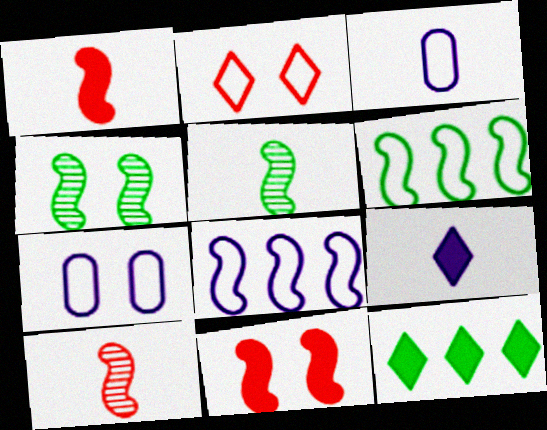[[1, 4, 8], 
[2, 3, 6], 
[5, 8, 11], 
[7, 10, 12]]